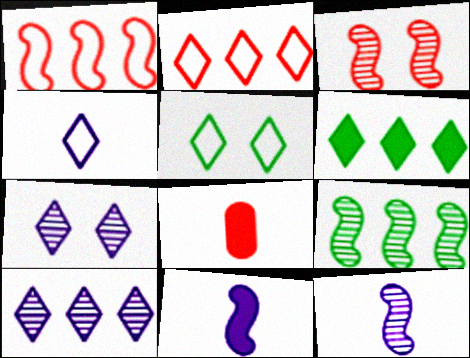[[2, 3, 8], 
[2, 4, 5], 
[2, 6, 10], 
[3, 9, 12]]